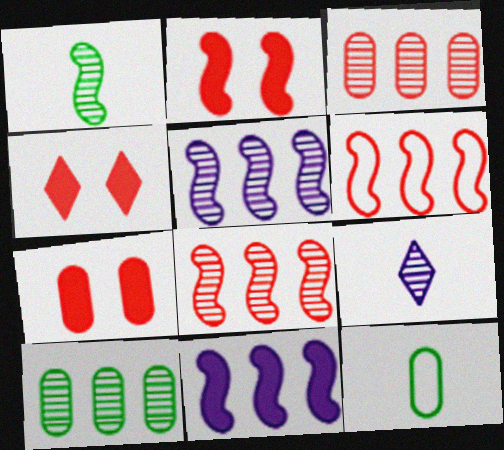[[2, 4, 7], 
[4, 5, 12]]